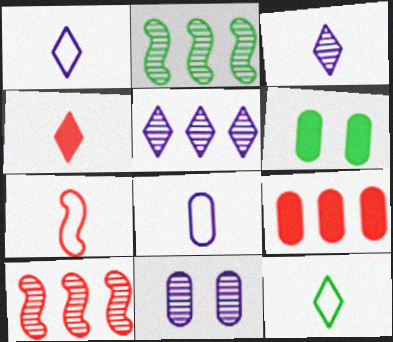[[1, 6, 10], 
[2, 6, 12], 
[3, 4, 12], 
[5, 6, 7], 
[7, 8, 12]]